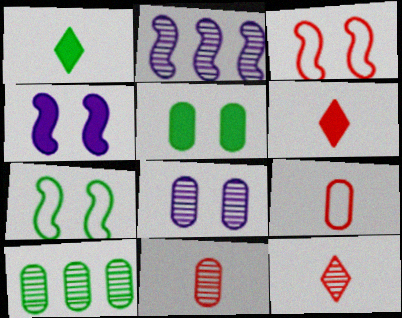[[1, 7, 10], 
[8, 10, 11]]